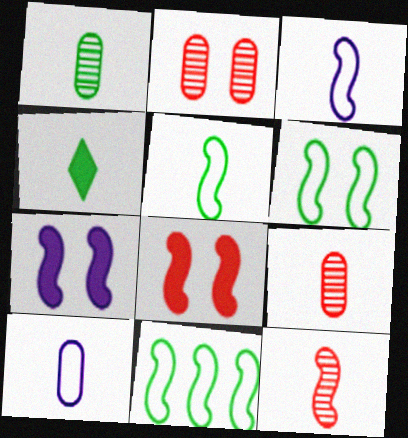[[1, 4, 5], 
[3, 4, 9], 
[4, 10, 12], 
[5, 6, 11], 
[7, 11, 12]]